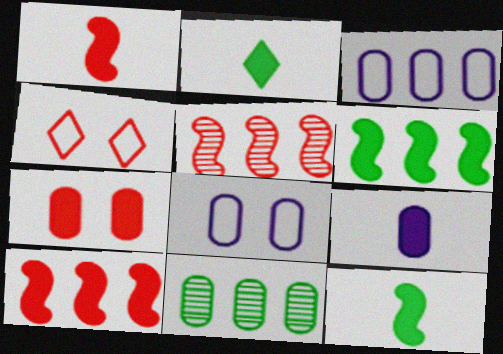[[1, 2, 9], 
[2, 5, 8]]